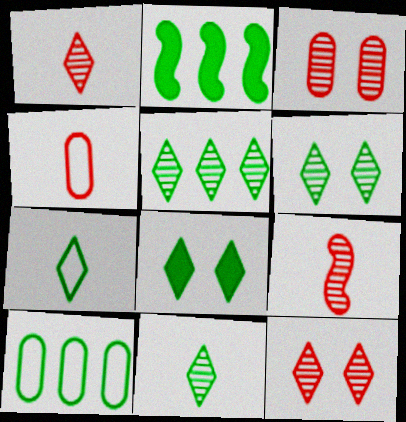[[2, 5, 10], 
[5, 6, 11], 
[5, 7, 8]]